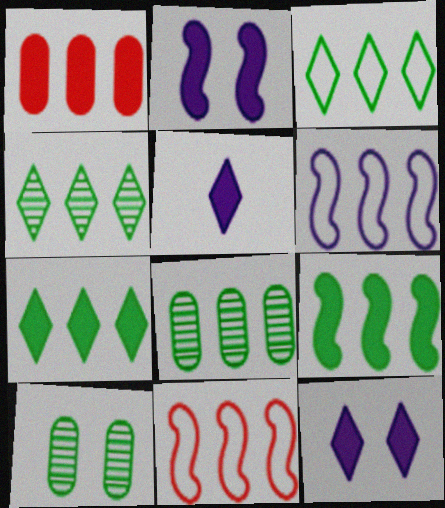[[1, 4, 6], 
[3, 4, 7], 
[3, 8, 9], 
[5, 10, 11]]